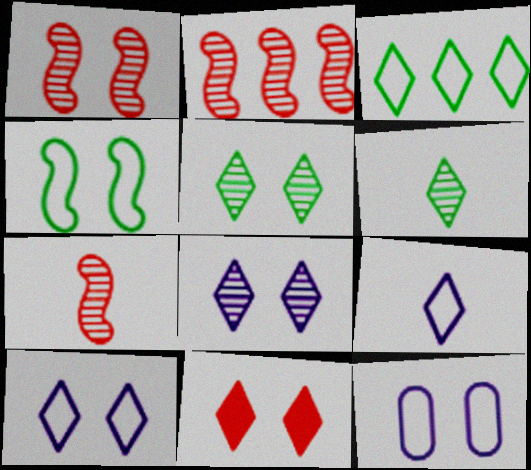[[1, 2, 7], 
[5, 10, 11]]